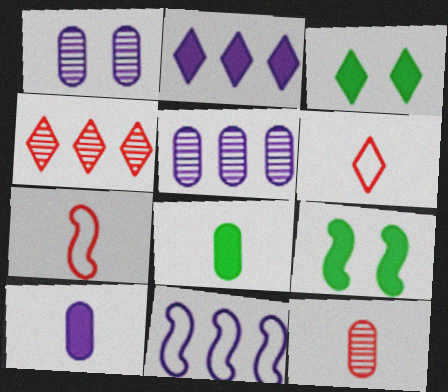[[2, 5, 11], 
[3, 5, 7], 
[3, 11, 12], 
[5, 6, 9]]